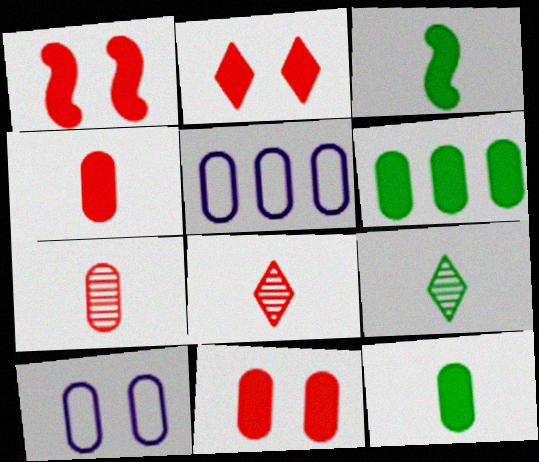[[1, 2, 11], 
[1, 5, 9], 
[6, 7, 10]]